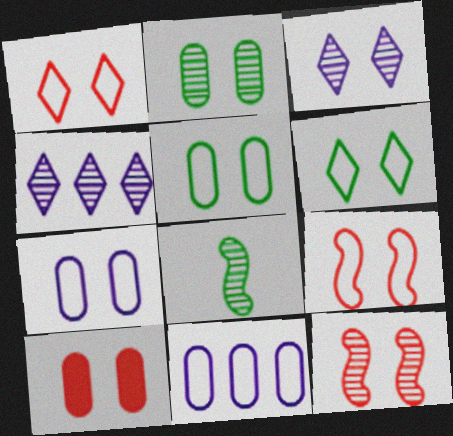[[1, 10, 12], 
[2, 3, 12], 
[2, 7, 10], 
[6, 7, 9]]